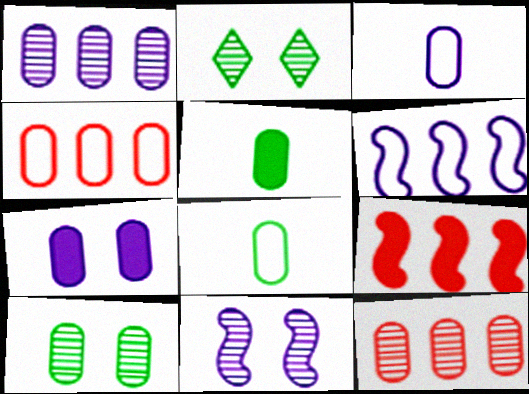[[1, 3, 7], 
[2, 3, 9], 
[7, 8, 12]]